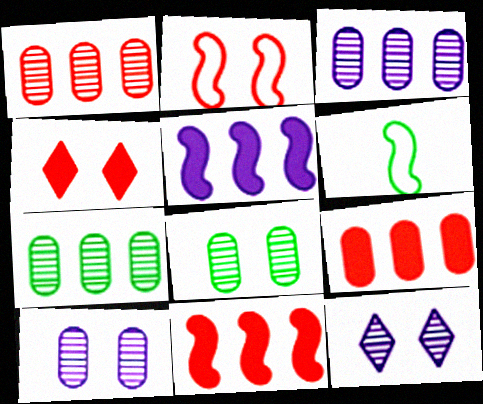[[1, 3, 7], 
[3, 4, 6], 
[6, 9, 12]]